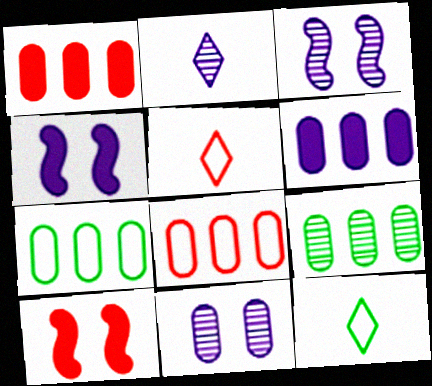[[1, 3, 12], 
[2, 7, 10], 
[4, 5, 9], 
[6, 8, 9]]